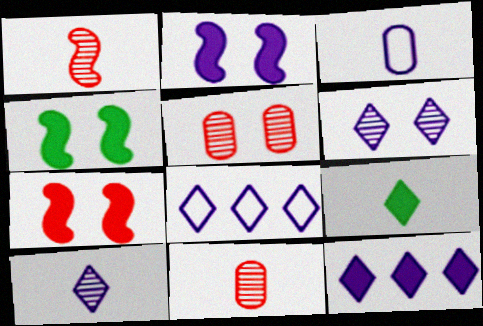[[1, 3, 9], 
[2, 4, 7], 
[4, 8, 11]]